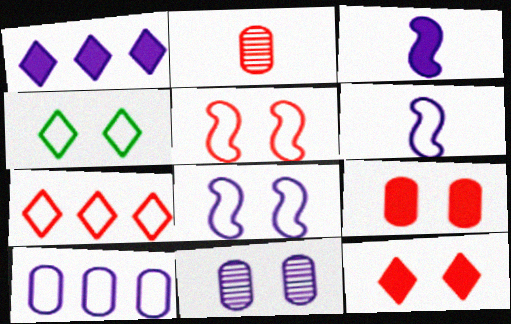[[1, 6, 11]]